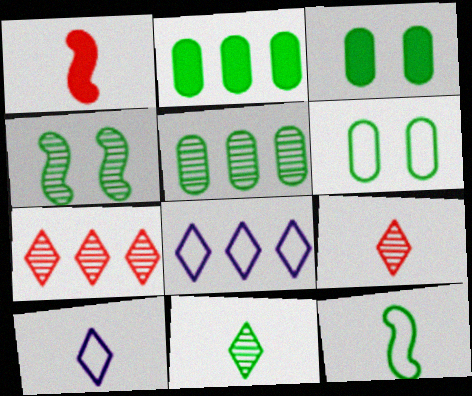[[4, 5, 11]]